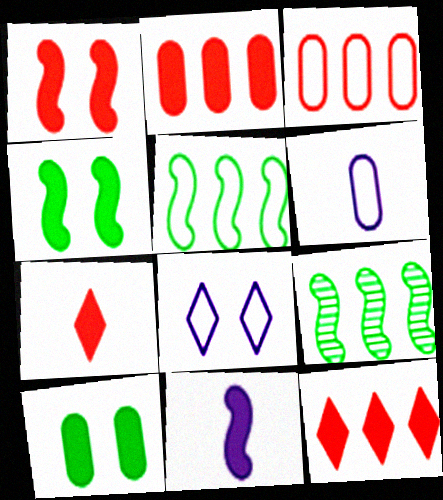[[1, 2, 7], 
[10, 11, 12]]